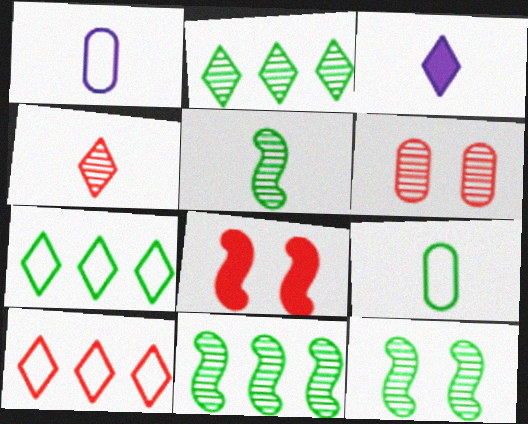[[1, 2, 8], 
[5, 11, 12]]